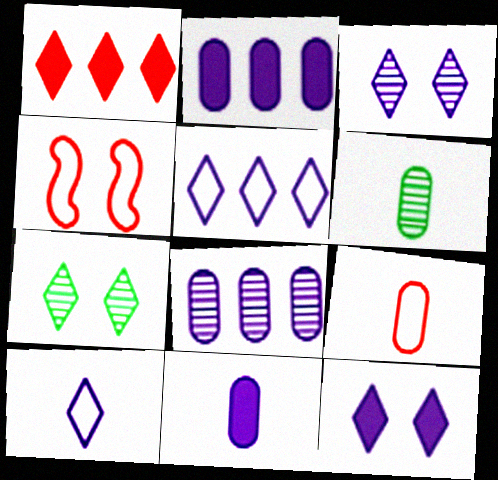[[1, 7, 10], 
[6, 9, 11]]